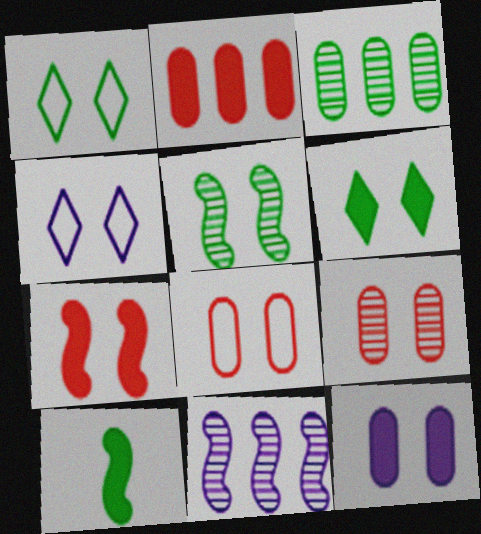[[1, 3, 10], 
[6, 7, 12]]